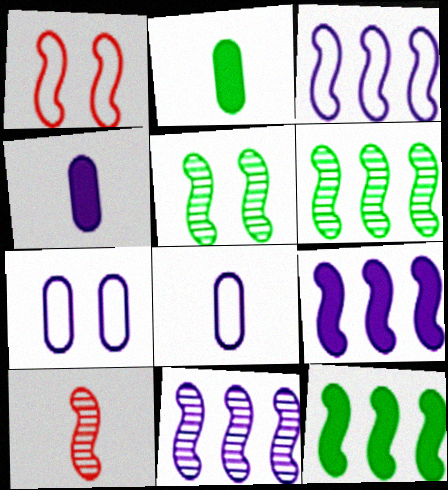[[3, 9, 11], 
[5, 10, 11]]